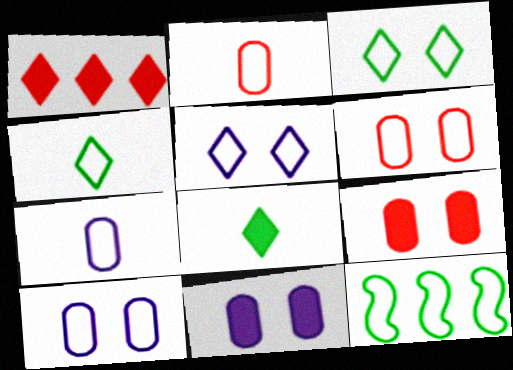[[2, 5, 12]]